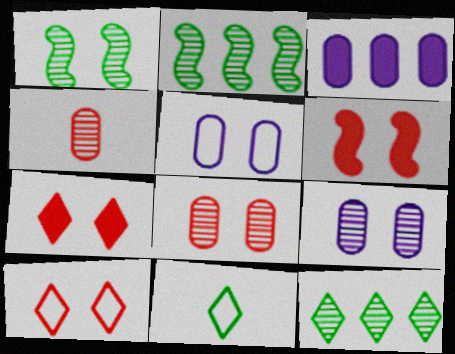[[1, 5, 7], 
[6, 8, 10]]